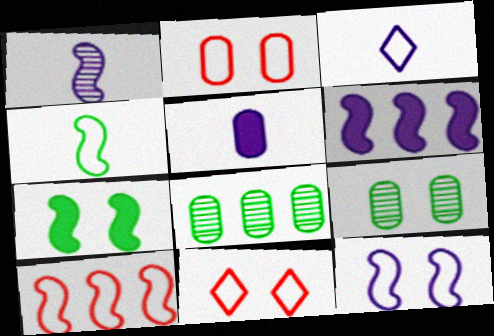[[1, 3, 5], 
[1, 6, 12], 
[1, 7, 10], 
[2, 5, 8], 
[4, 10, 12]]